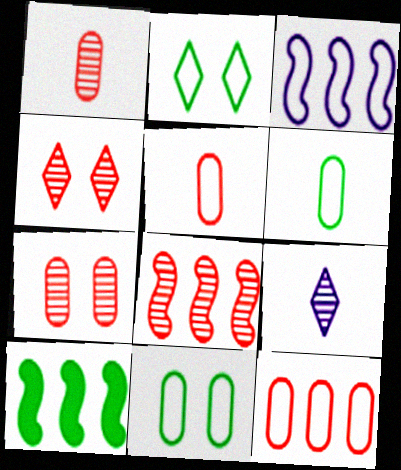[[1, 4, 8], 
[2, 3, 5], 
[3, 8, 10]]